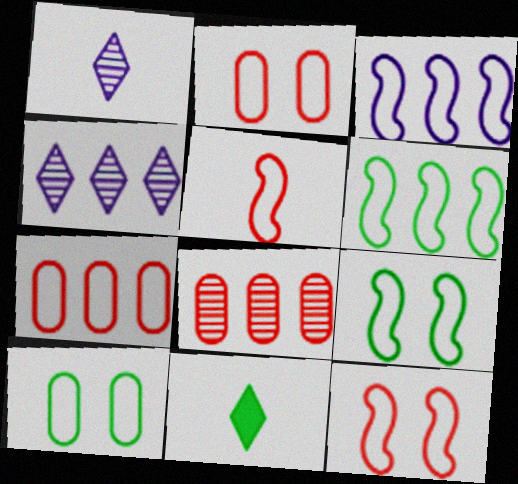[[3, 5, 9]]